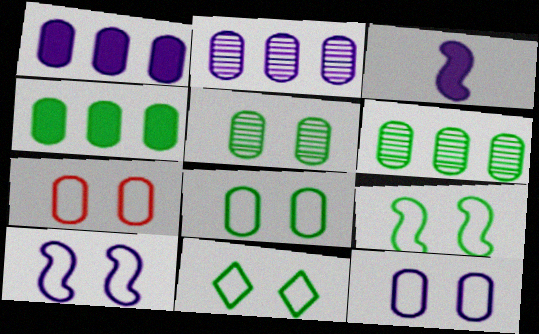[[7, 8, 12], 
[7, 10, 11], 
[8, 9, 11]]